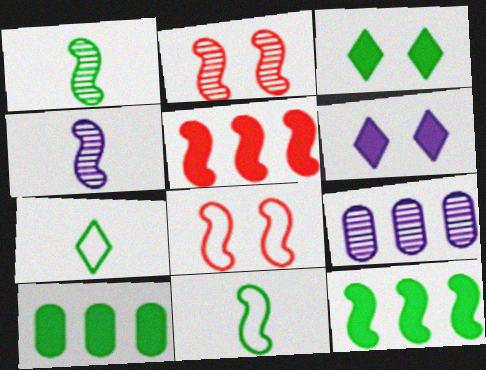[[4, 8, 12]]